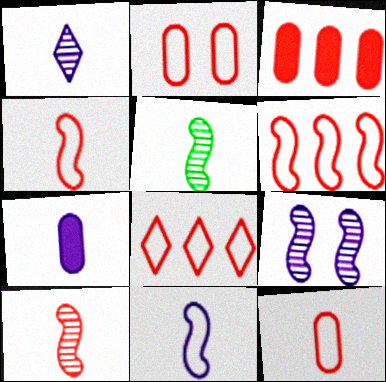[[1, 7, 11], 
[2, 4, 8]]